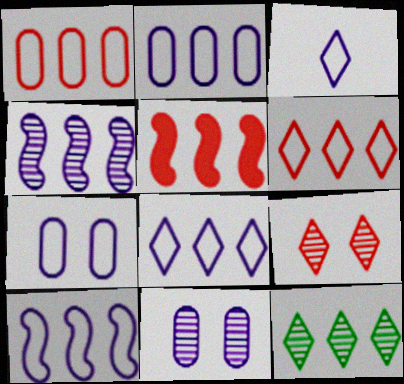[[2, 5, 12], 
[2, 8, 10], 
[3, 7, 10]]